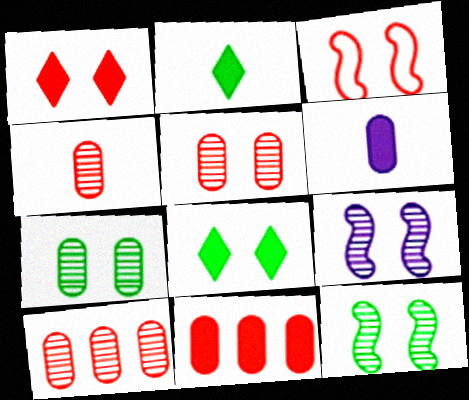[[1, 3, 5], 
[4, 5, 10]]